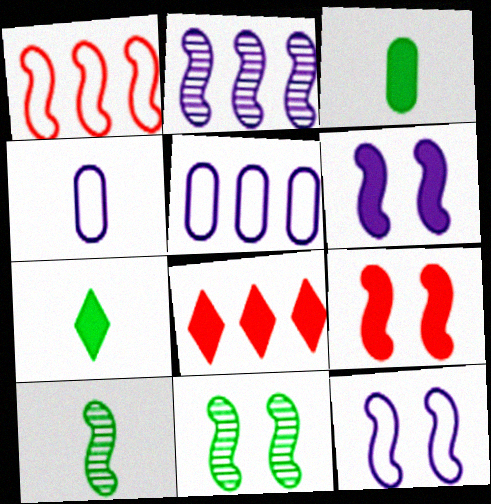[[1, 6, 10], 
[3, 6, 8], 
[4, 8, 11], 
[9, 11, 12]]